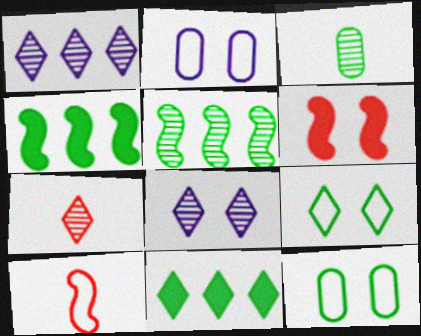[[2, 4, 7], 
[3, 4, 9], 
[6, 8, 12]]